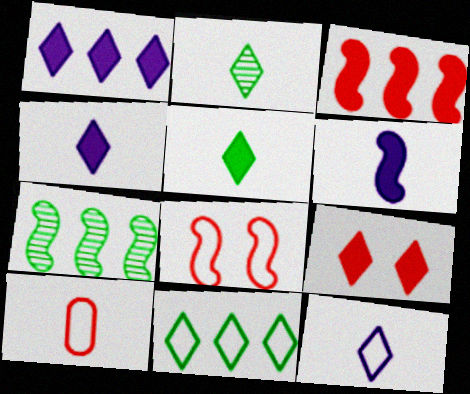[[1, 5, 9], 
[2, 6, 10], 
[6, 7, 8]]